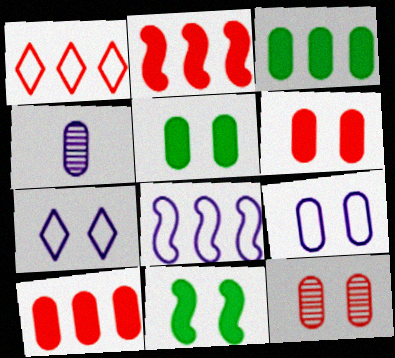[[1, 4, 11], 
[5, 9, 12], 
[7, 11, 12]]